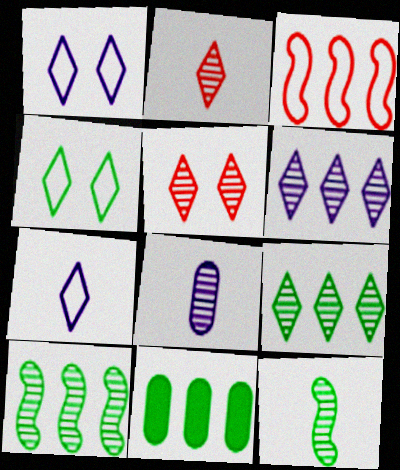[[2, 8, 12], 
[3, 6, 11], 
[4, 11, 12], 
[5, 8, 10]]